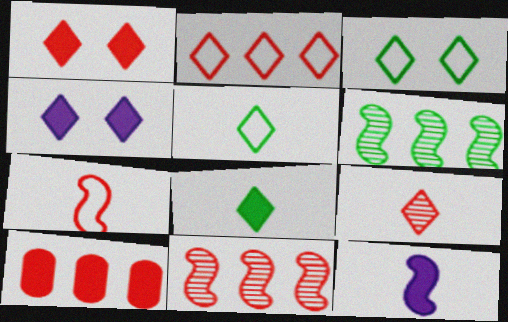[[1, 2, 9], 
[2, 10, 11]]